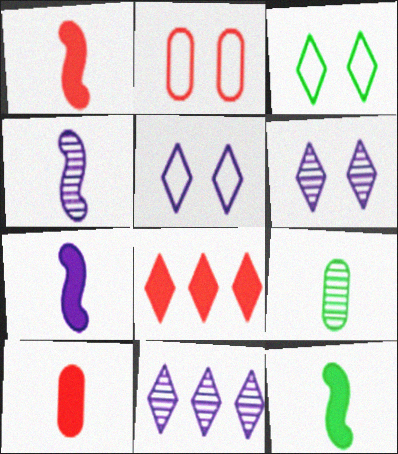[[1, 7, 12], 
[2, 11, 12]]